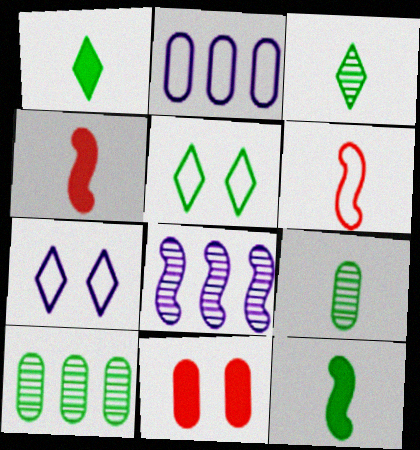[[2, 5, 6], 
[2, 9, 11], 
[4, 7, 10], 
[5, 10, 12]]